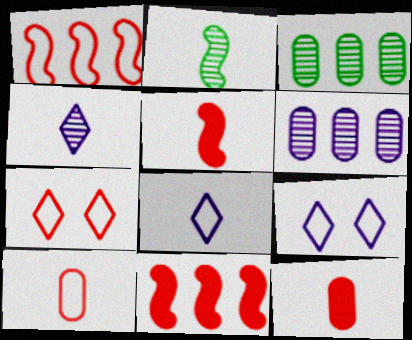[[1, 7, 10], 
[2, 8, 12], 
[3, 5, 9]]